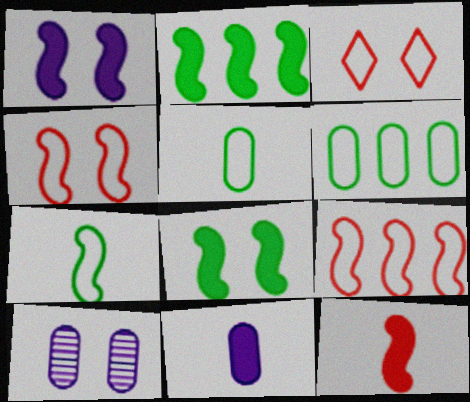[[1, 2, 12], 
[3, 8, 10]]